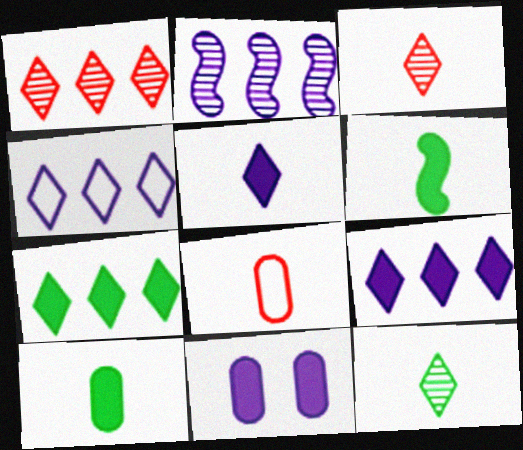[[1, 4, 7]]